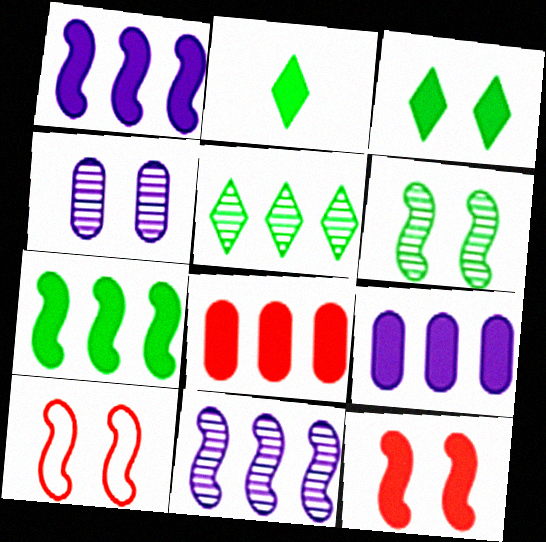[[2, 9, 12], 
[3, 4, 10]]